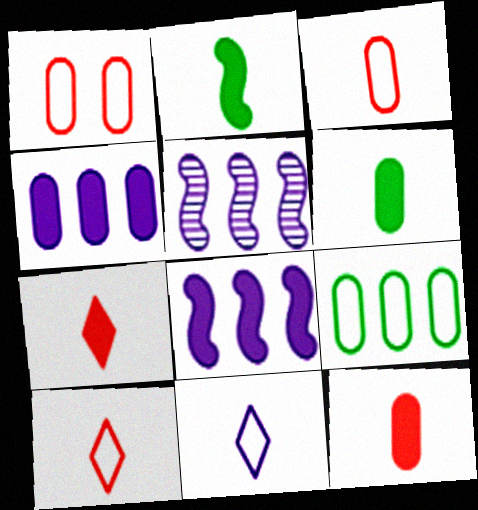[]